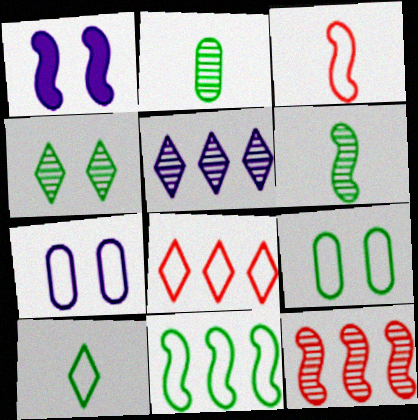[[1, 2, 8], 
[9, 10, 11]]